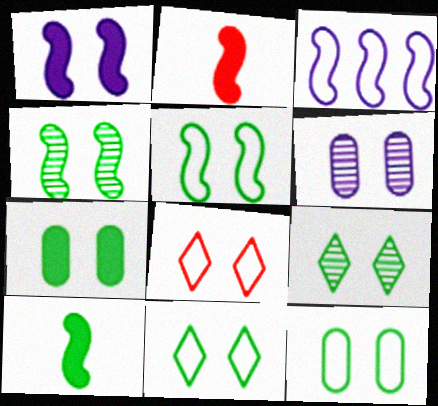[[2, 3, 4], 
[4, 7, 11], 
[5, 7, 9], 
[5, 11, 12]]